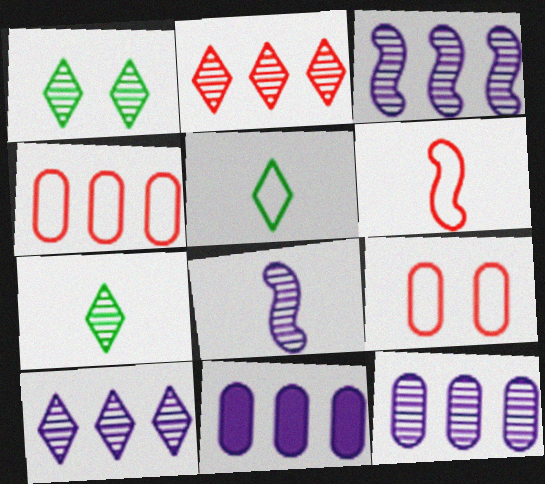[[1, 6, 11], 
[3, 10, 12]]